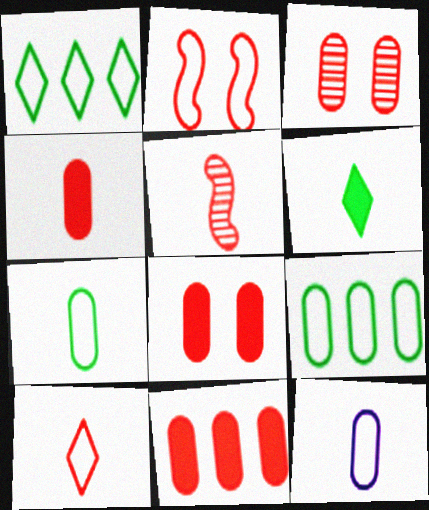[[1, 2, 12], 
[4, 5, 10], 
[4, 8, 11], 
[5, 6, 12]]